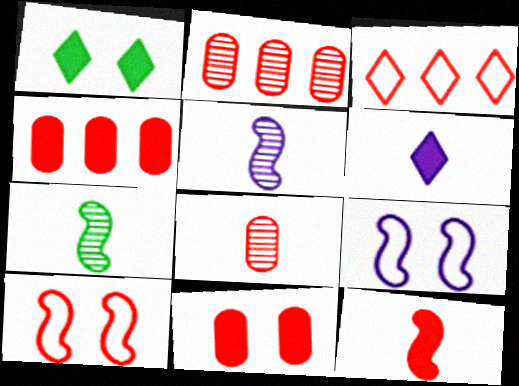[]